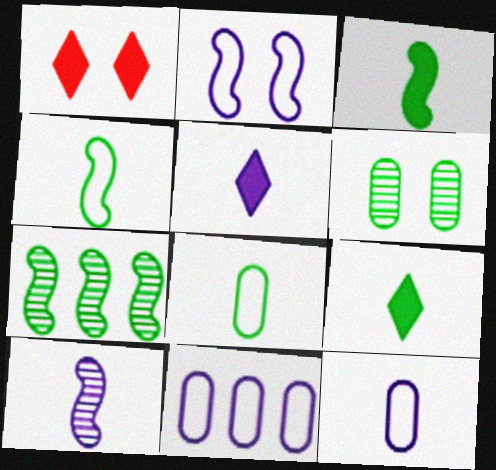[[1, 2, 6], 
[1, 7, 12], 
[5, 10, 12]]